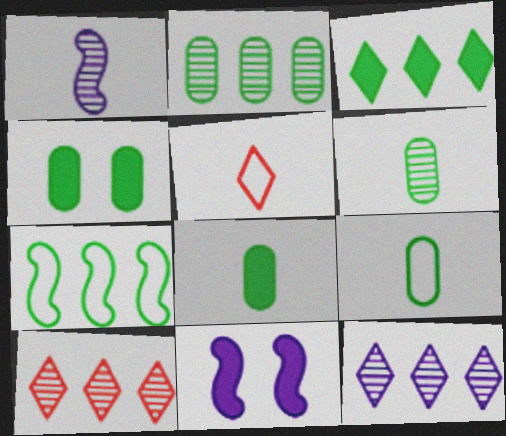[[1, 5, 8], 
[2, 3, 7], 
[2, 4, 9], 
[2, 5, 11], 
[6, 8, 9], 
[9, 10, 11]]